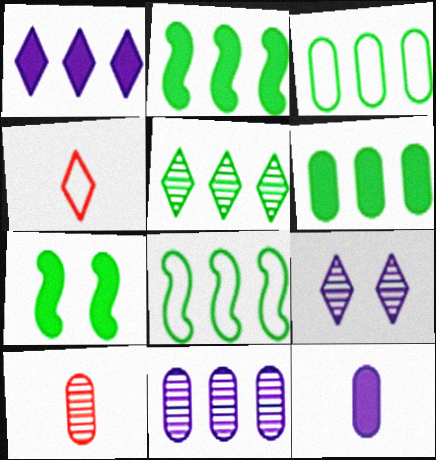[[2, 3, 5], 
[4, 7, 11], 
[5, 6, 8]]